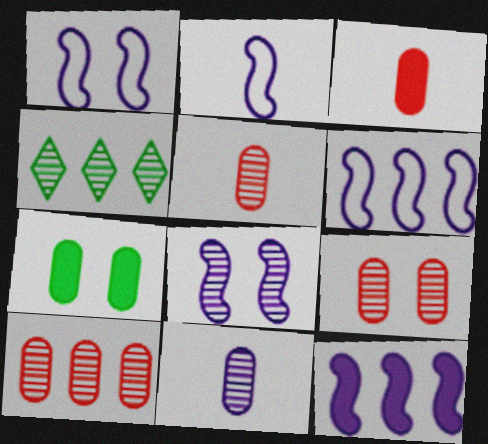[[1, 2, 6], 
[1, 3, 4], 
[2, 8, 12], 
[4, 5, 8], 
[5, 9, 10]]